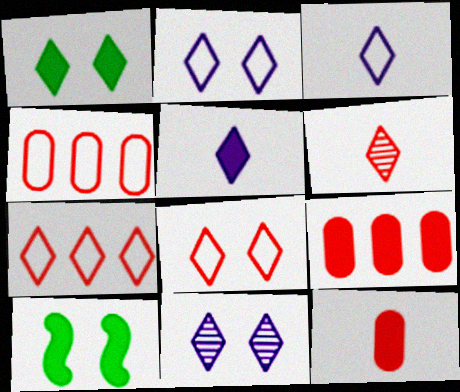[[1, 8, 11], 
[5, 9, 10]]